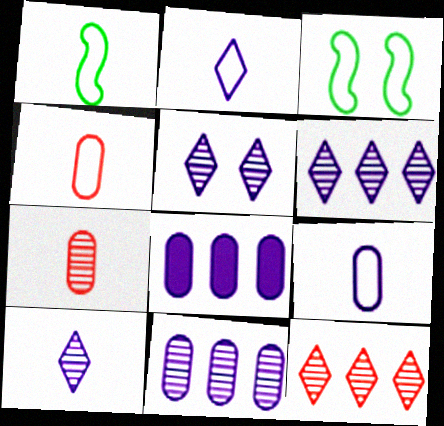[[1, 2, 4], 
[5, 6, 10]]